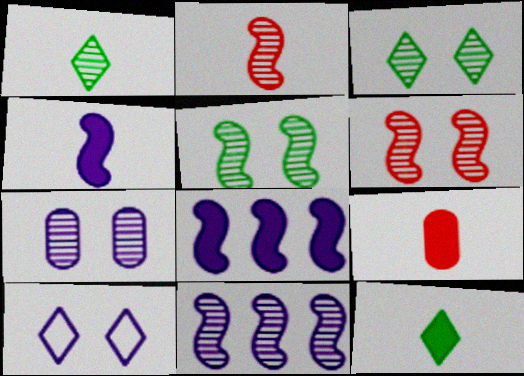[[2, 5, 11], 
[3, 6, 7], 
[4, 9, 12]]